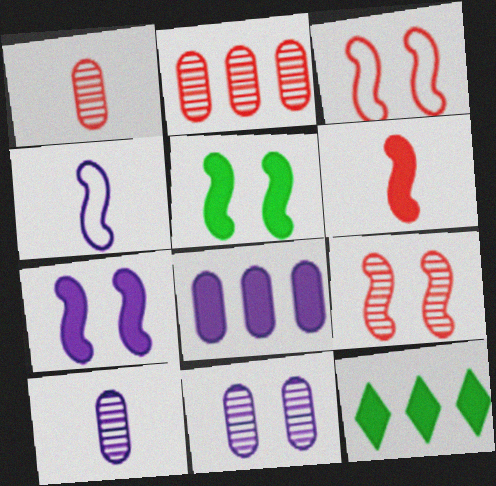[[3, 10, 12]]